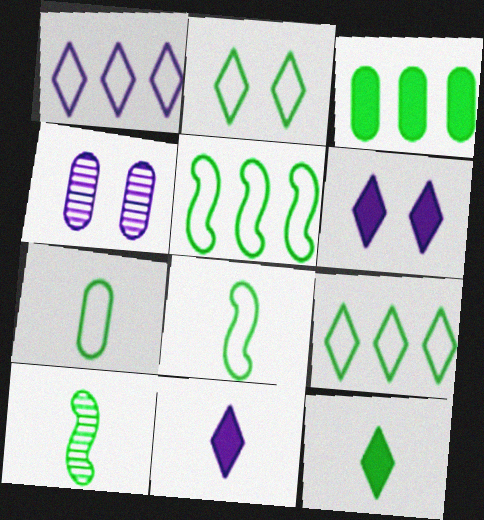[[2, 3, 10], 
[2, 5, 7], 
[7, 10, 12]]